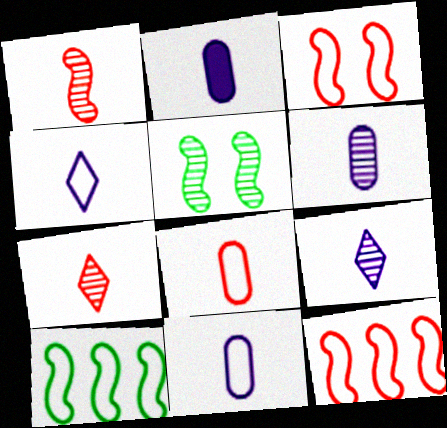[[2, 6, 11]]